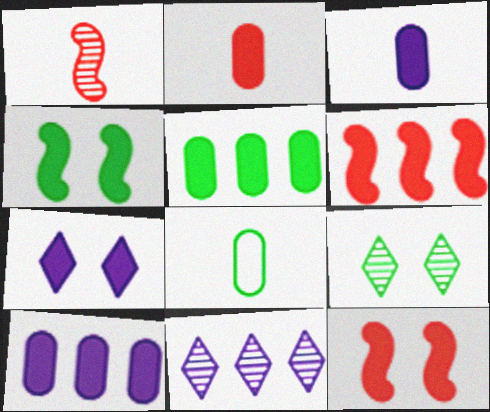[[8, 11, 12]]